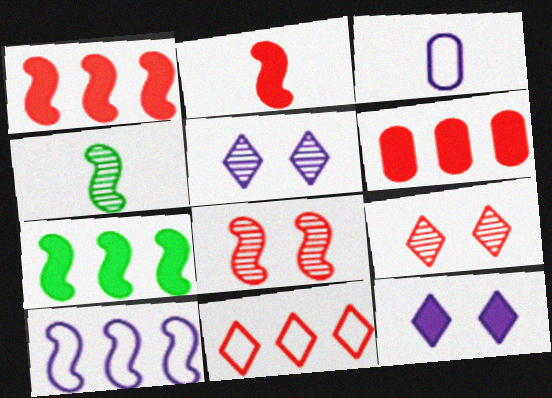[[3, 7, 9]]